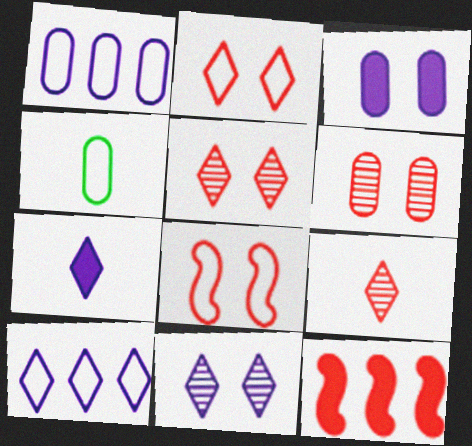[[4, 8, 10], 
[4, 11, 12], 
[7, 10, 11]]